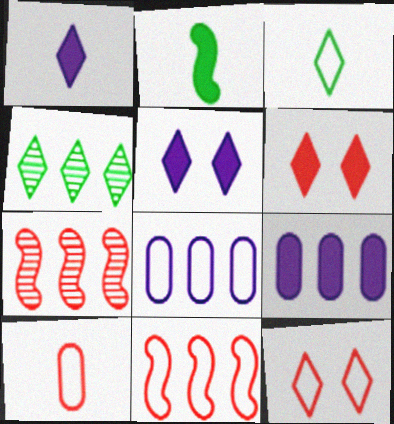[[1, 4, 12], 
[2, 6, 9], 
[4, 9, 11], 
[6, 7, 10], 
[10, 11, 12]]